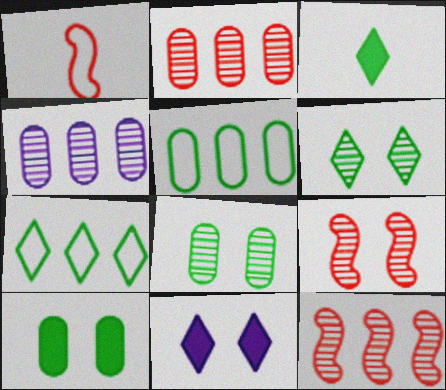[[3, 6, 7]]